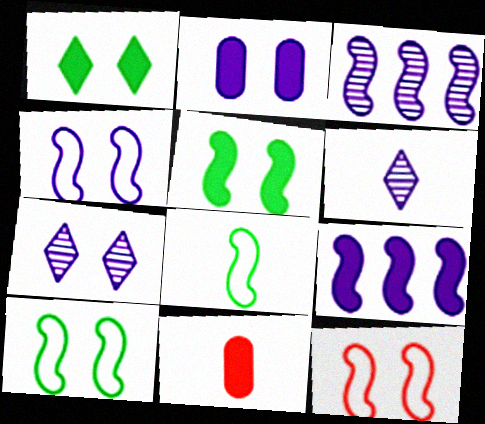[[1, 9, 11], 
[2, 4, 7], 
[4, 10, 12], 
[6, 8, 11]]